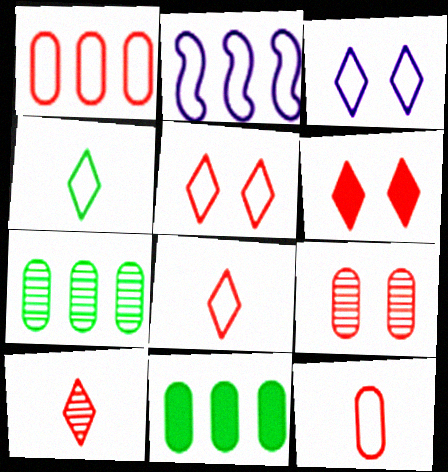[]